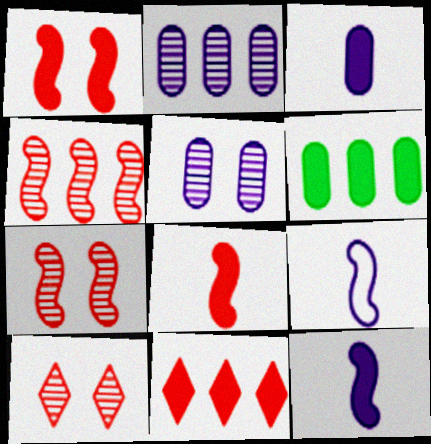[[6, 9, 10]]